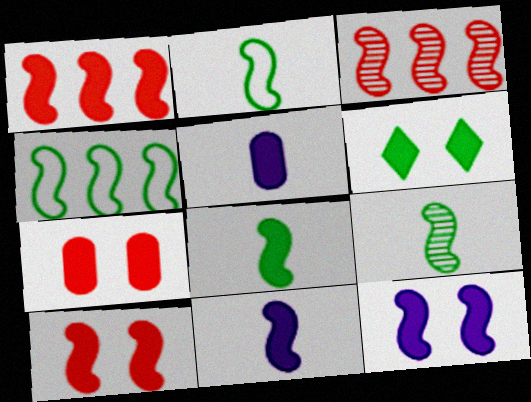[[1, 5, 6], 
[1, 8, 12], 
[2, 3, 12], 
[2, 8, 9], 
[6, 7, 12]]